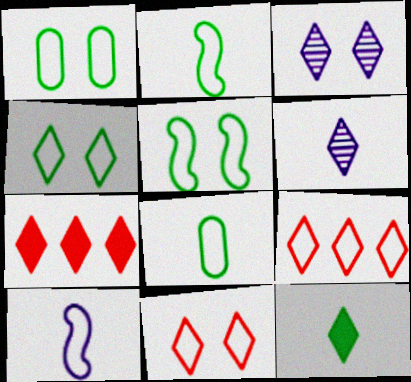[[1, 4, 5], 
[1, 9, 10], 
[3, 9, 12], 
[4, 6, 7]]